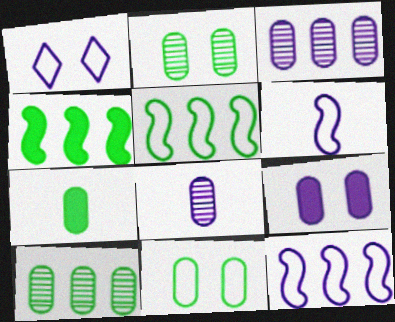[[7, 10, 11]]